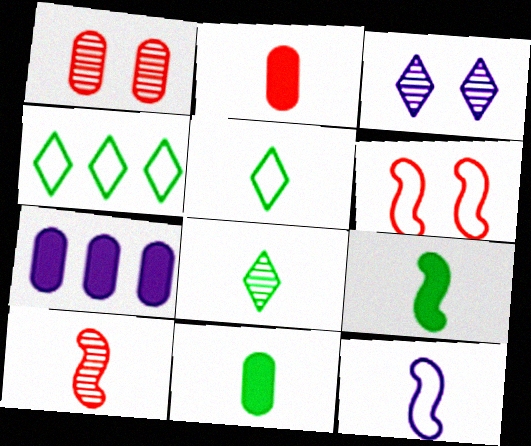[[2, 8, 12], 
[3, 7, 12], 
[6, 7, 8], 
[9, 10, 12]]